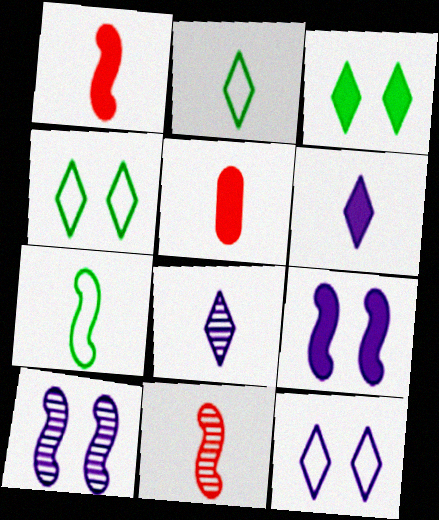[[5, 7, 8]]